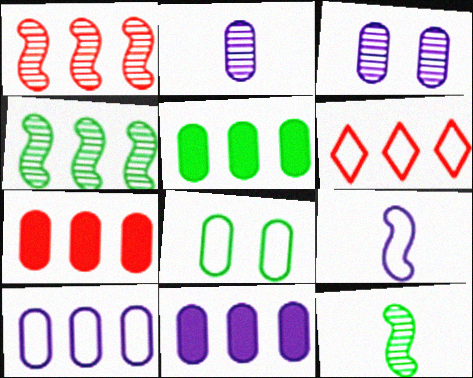[[1, 6, 7], 
[2, 7, 8], 
[4, 6, 11], 
[5, 7, 11], 
[6, 8, 9]]